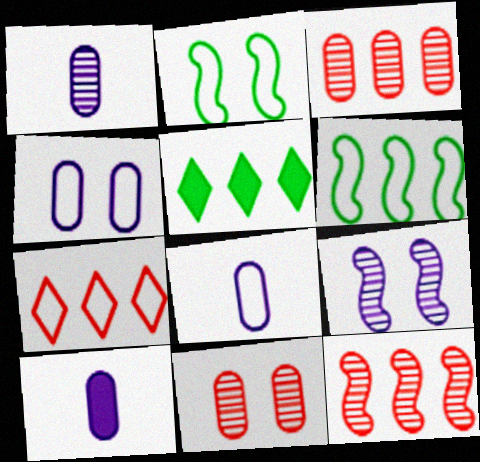[[1, 8, 10], 
[2, 7, 8]]